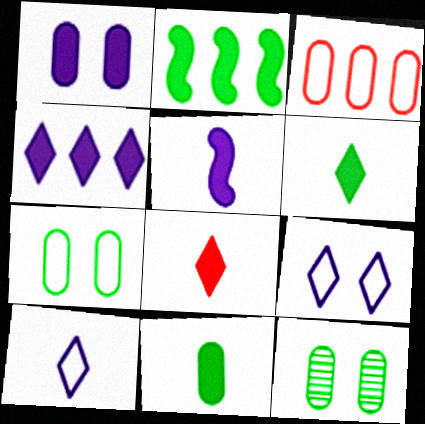[[1, 2, 8], 
[1, 4, 5], 
[5, 8, 11]]